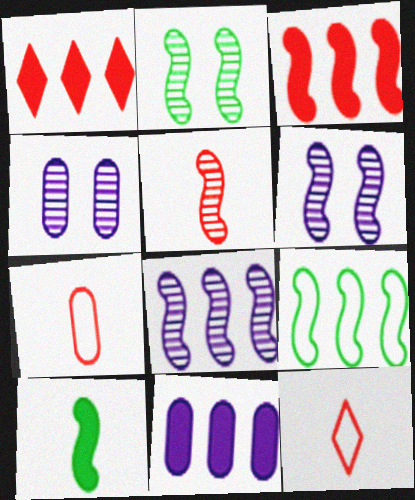[[2, 5, 8], 
[2, 9, 10], 
[2, 11, 12], 
[3, 8, 9]]